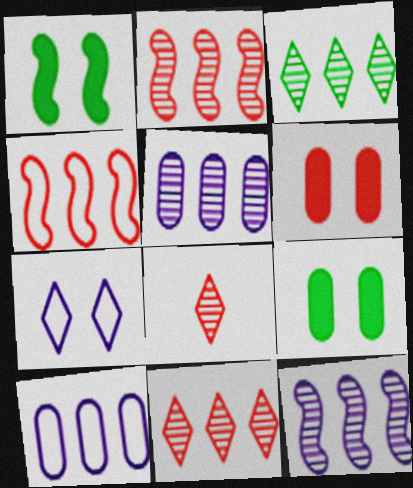[[1, 8, 10], 
[2, 3, 5], 
[4, 6, 8]]